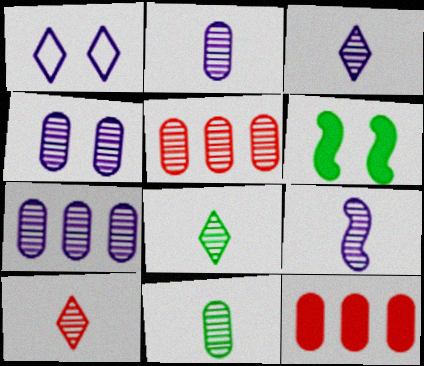[[2, 3, 9], 
[2, 4, 7], 
[3, 8, 10], 
[4, 5, 11], 
[9, 10, 11]]